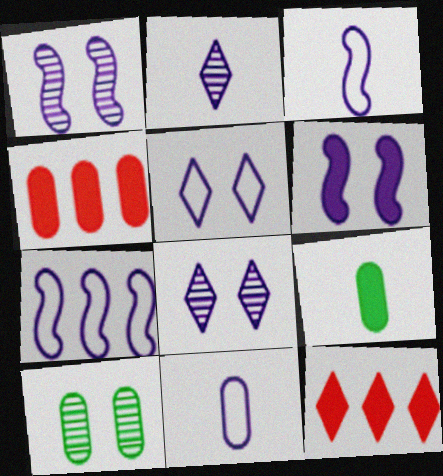[[3, 10, 12], 
[4, 10, 11], 
[5, 7, 11], 
[6, 9, 12]]